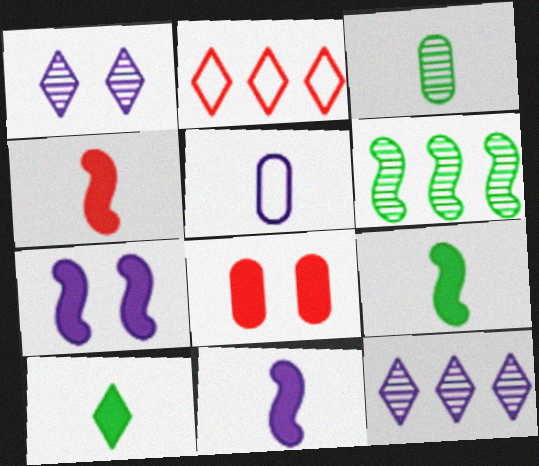[[1, 2, 10], 
[2, 3, 7], 
[4, 9, 11], 
[5, 7, 12]]